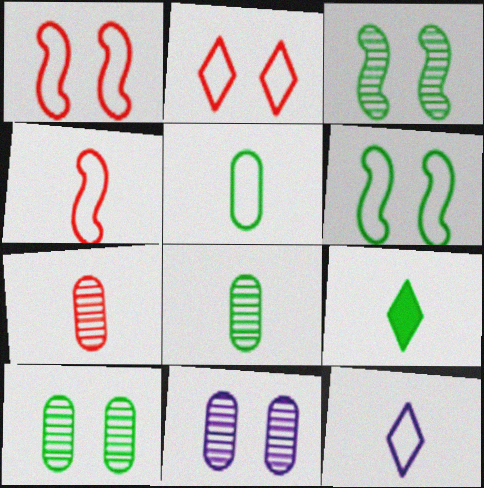[[4, 5, 12]]